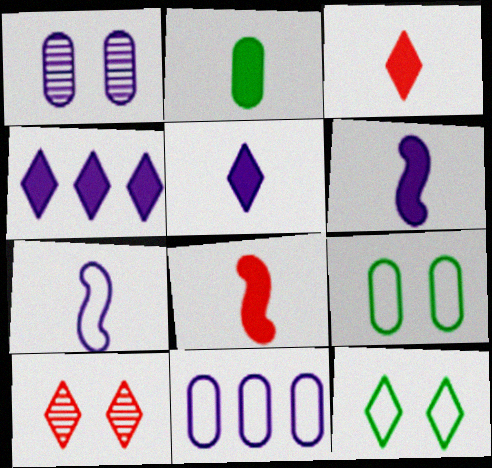[[1, 4, 7], 
[2, 3, 6], 
[2, 5, 8]]